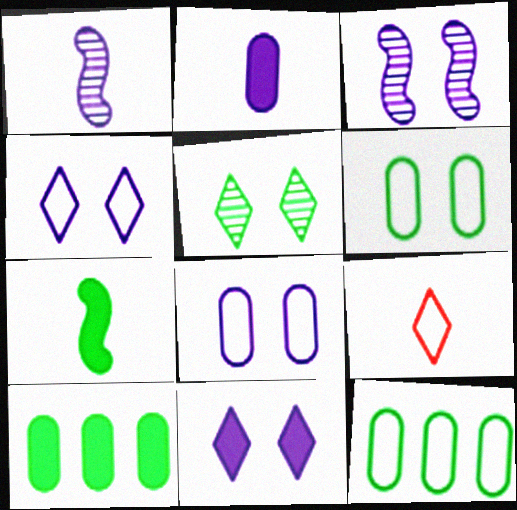[[3, 8, 11], 
[3, 9, 10], 
[5, 7, 12]]